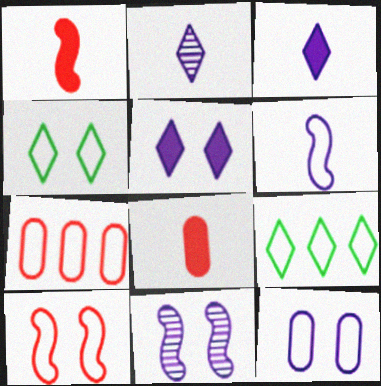[[4, 6, 7], 
[4, 10, 12], 
[5, 11, 12], 
[8, 9, 11]]